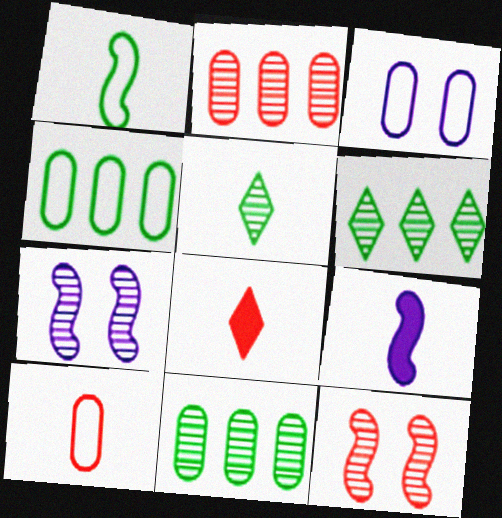[[2, 5, 7], 
[3, 4, 10], 
[4, 7, 8], 
[5, 9, 10]]